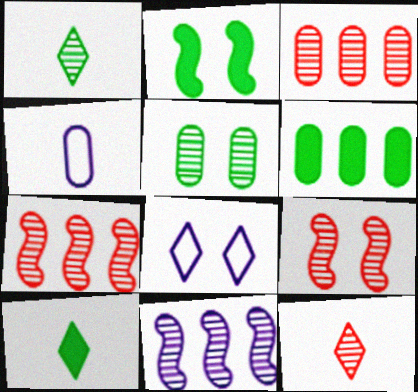[[2, 6, 10], 
[3, 9, 12], 
[5, 11, 12]]